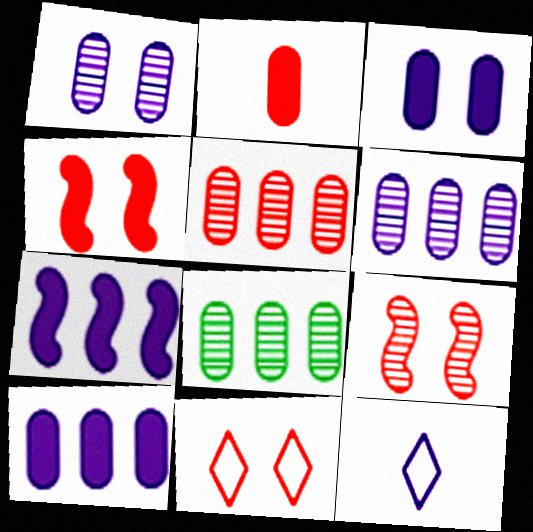[[1, 7, 12], 
[4, 8, 12], 
[5, 6, 8]]